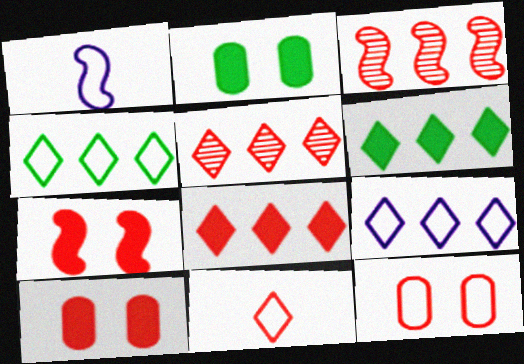[[1, 2, 5], 
[1, 4, 12], 
[3, 10, 11], 
[5, 6, 9]]